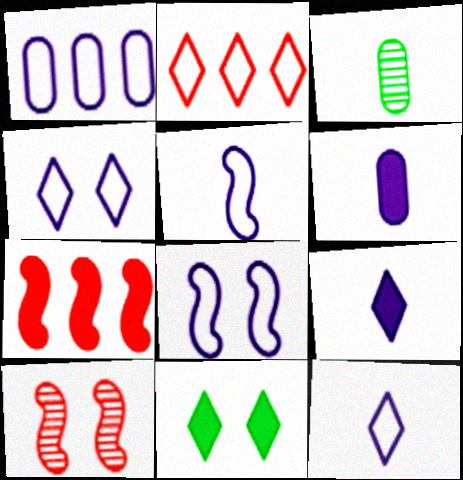[[1, 4, 5], 
[1, 8, 12], 
[3, 4, 7], 
[6, 7, 11]]